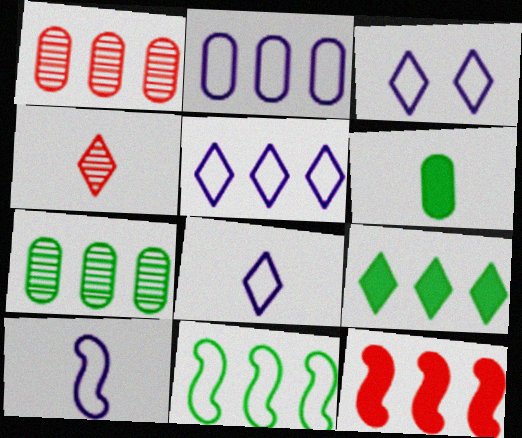[[2, 3, 10], 
[3, 4, 9], 
[3, 5, 8], 
[4, 6, 10], 
[5, 7, 12], 
[7, 9, 11]]